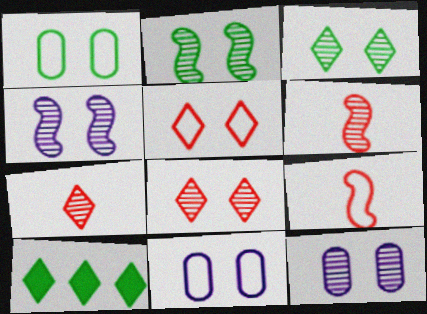[[2, 8, 12], 
[6, 10, 11], 
[9, 10, 12]]